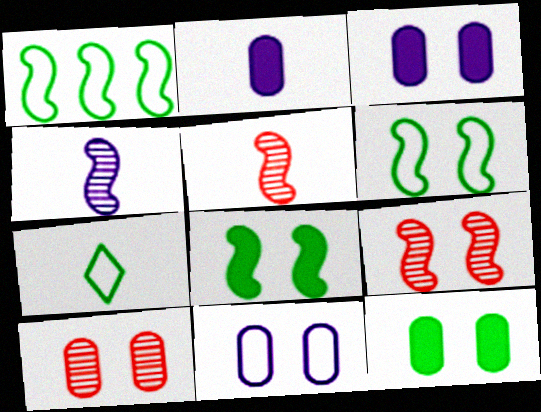[[2, 5, 7], 
[10, 11, 12]]